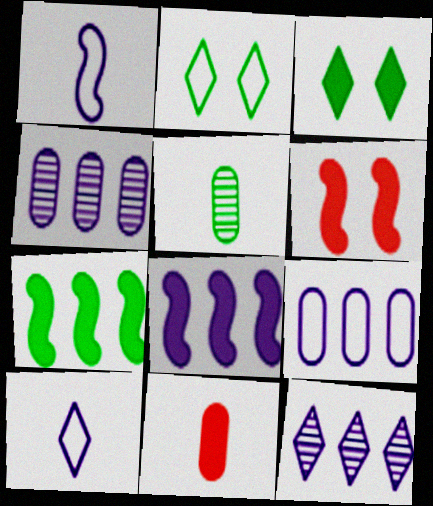[[2, 5, 7], 
[3, 8, 11], 
[8, 9, 12]]